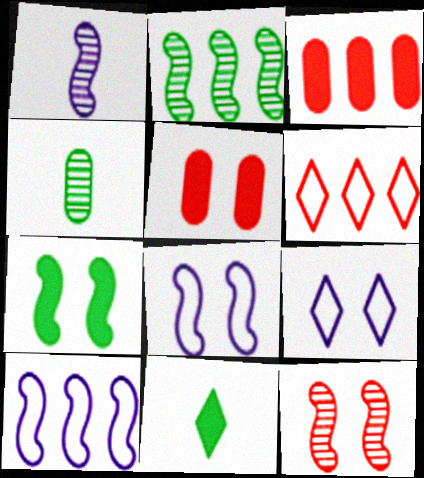[[1, 2, 12], 
[7, 8, 12]]